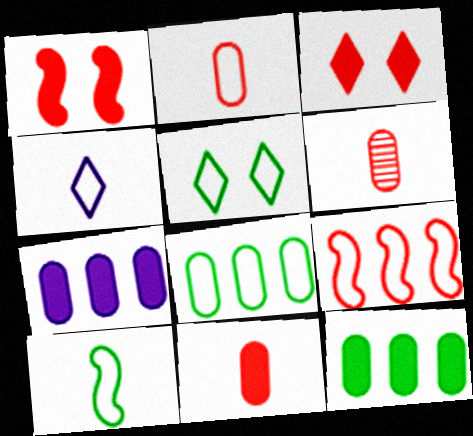[[2, 4, 10], 
[2, 6, 11], 
[3, 6, 9], 
[5, 8, 10]]